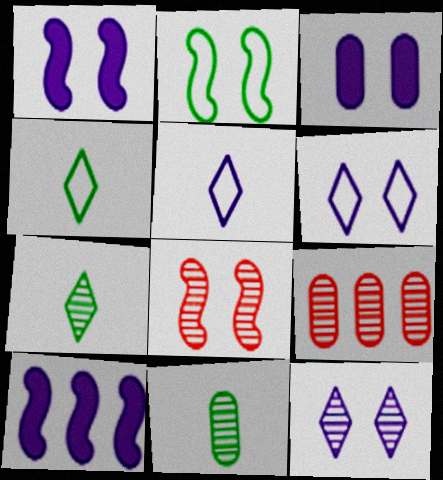[[1, 2, 8], 
[1, 4, 9]]